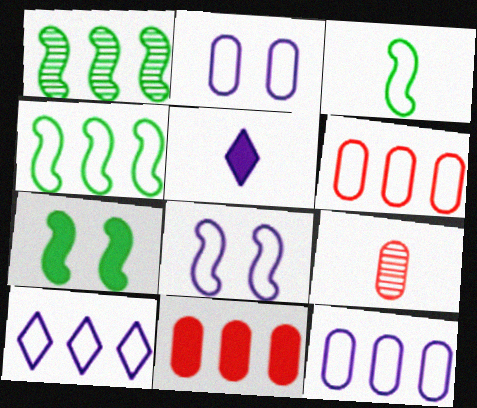[[1, 3, 7], 
[1, 10, 11], 
[3, 5, 9], 
[4, 6, 10], 
[5, 7, 11], 
[7, 9, 10]]